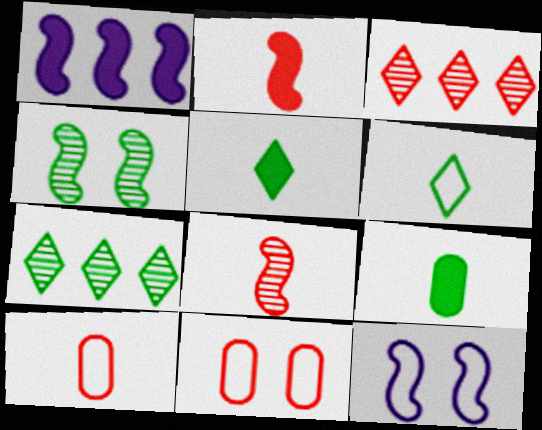[[2, 3, 11], 
[3, 9, 12]]